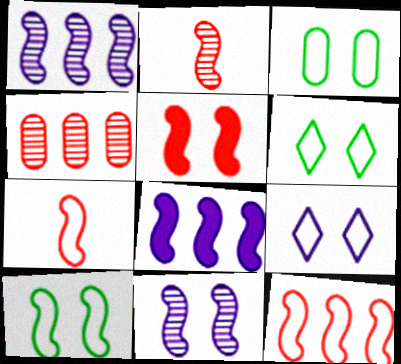[[2, 5, 12], 
[2, 8, 10], 
[3, 6, 10], 
[5, 10, 11]]